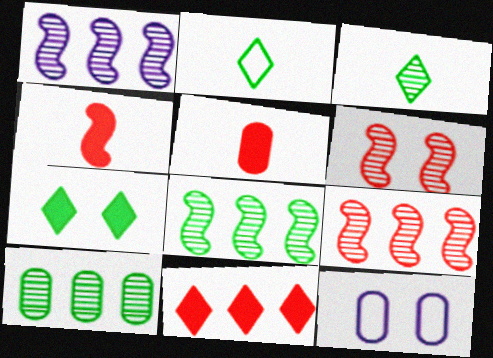[[1, 8, 9], 
[5, 10, 12], 
[6, 7, 12]]